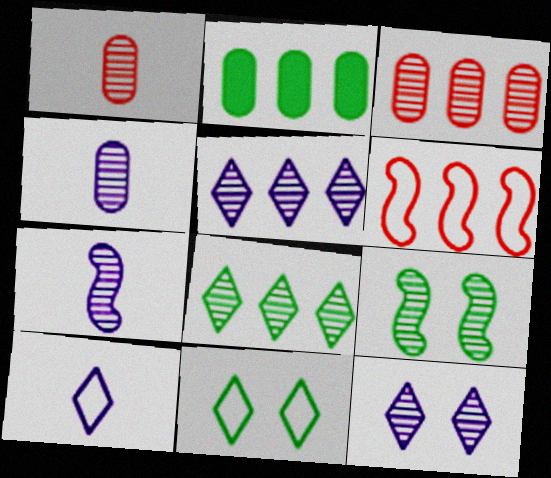[[1, 5, 9], 
[2, 5, 6]]